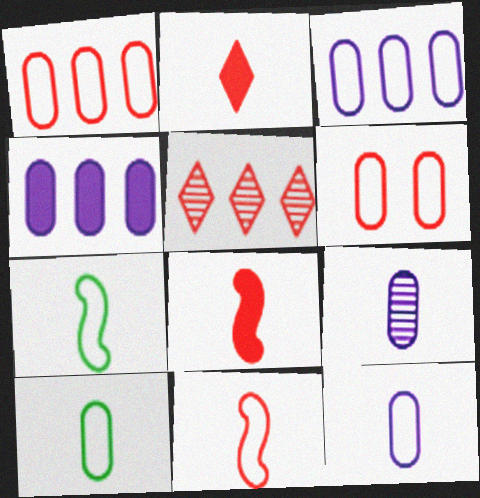[[2, 7, 9], 
[3, 6, 10], 
[5, 6, 8]]